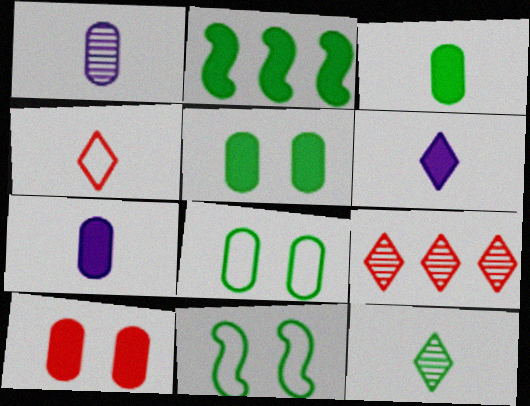[[2, 6, 10], 
[2, 8, 12], 
[4, 6, 12], 
[7, 9, 11]]